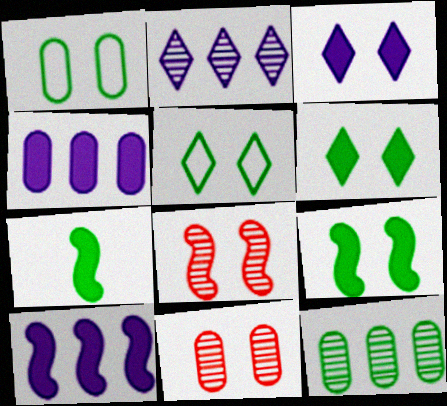[[1, 3, 8], 
[5, 7, 12]]